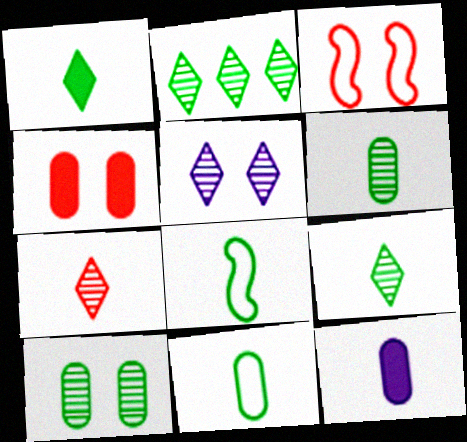[[1, 6, 8], 
[2, 3, 12], 
[2, 5, 7], 
[7, 8, 12]]